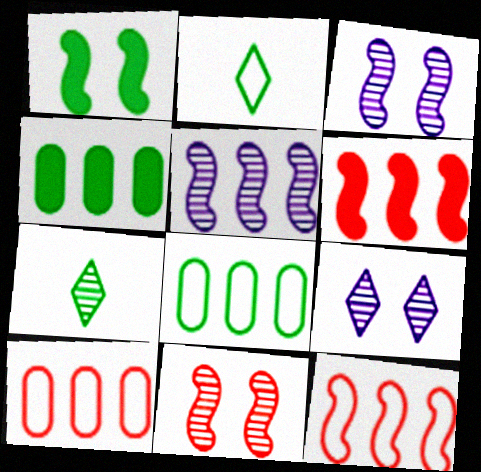[[1, 7, 8]]